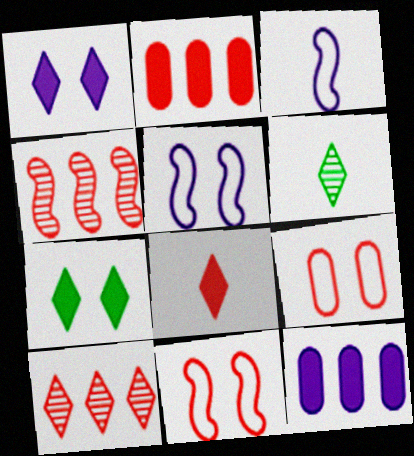[[2, 5, 6], 
[4, 8, 9], 
[6, 11, 12]]